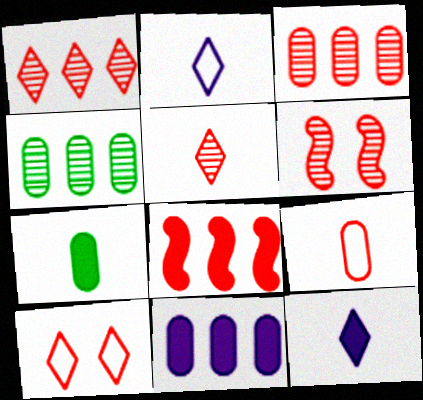[[3, 5, 6]]